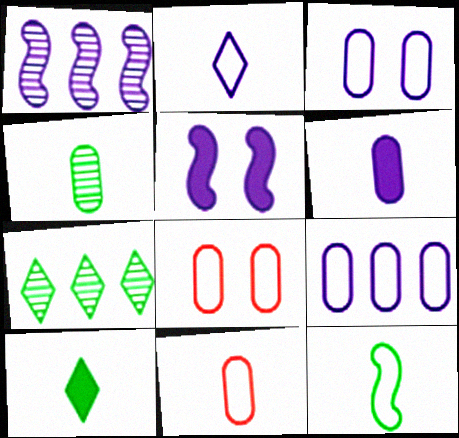[[1, 8, 10], 
[2, 11, 12], 
[4, 6, 11], 
[4, 10, 12], 
[5, 7, 11]]